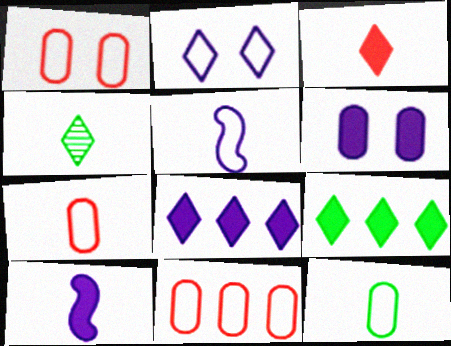[[1, 7, 11], 
[4, 7, 10], 
[6, 8, 10]]